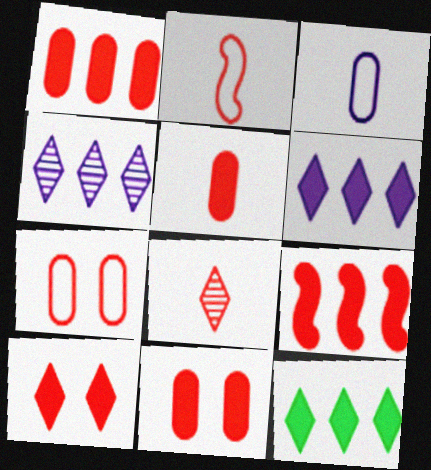[[1, 5, 11], 
[2, 5, 8], 
[5, 9, 10], 
[7, 8, 9]]